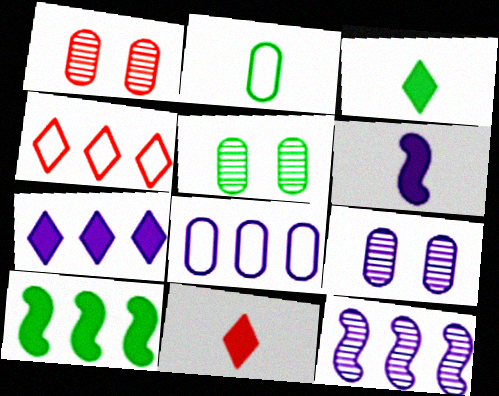[[1, 5, 9], 
[4, 5, 6], 
[7, 8, 12]]